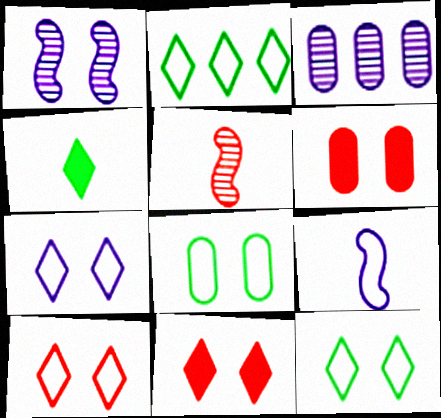[[1, 6, 12], 
[1, 8, 11], 
[7, 10, 12]]